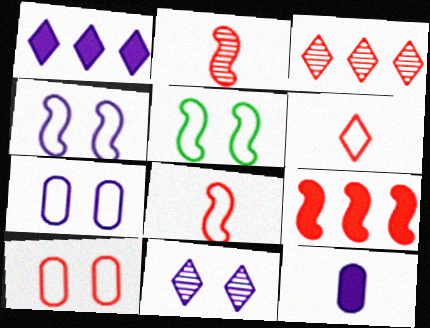[[3, 5, 12]]